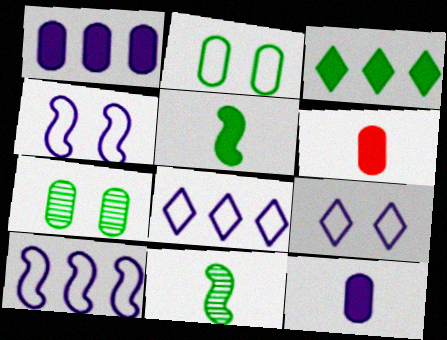[[2, 3, 11]]